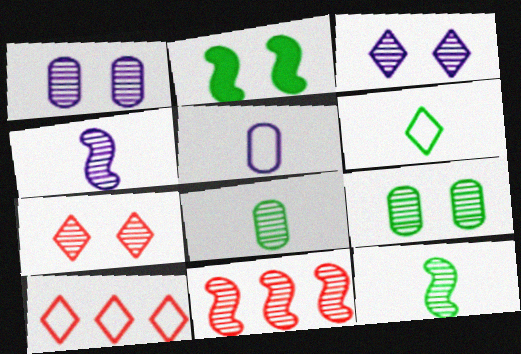[[3, 8, 11]]